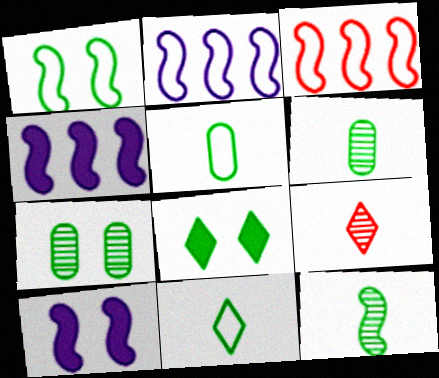[[1, 7, 8], 
[3, 10, 12]]